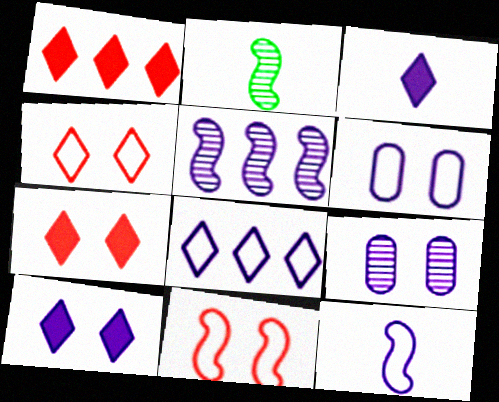[[1, 2, 6], 
[3, 5, 6], 
[6, 8, 12]]